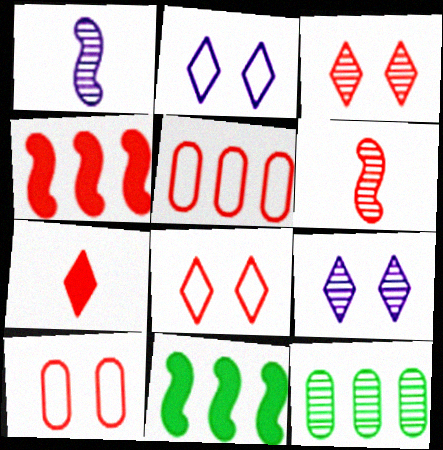[[1, 3, 12], 
[6, 9, 12]]